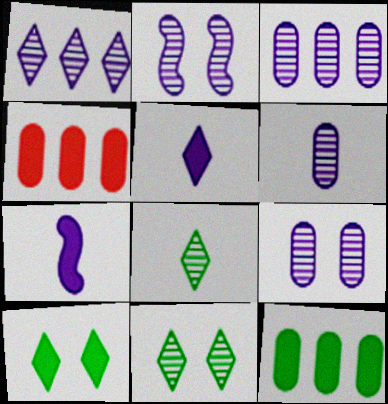[[1, 2, 6], 
[3, 6, 9], 
[4, 7, 10]]